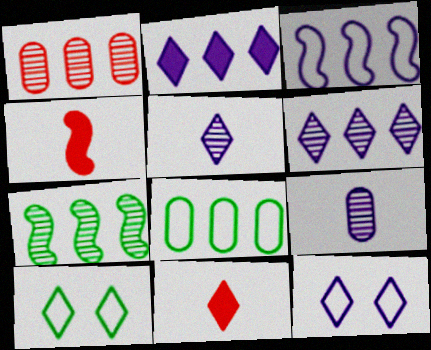[[1, 6, 7], 
[2, 5, 12], 
[6, 10, 11]]